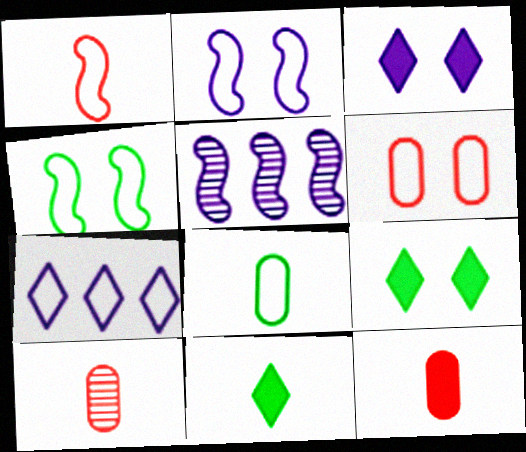[[5, 6, 11]]